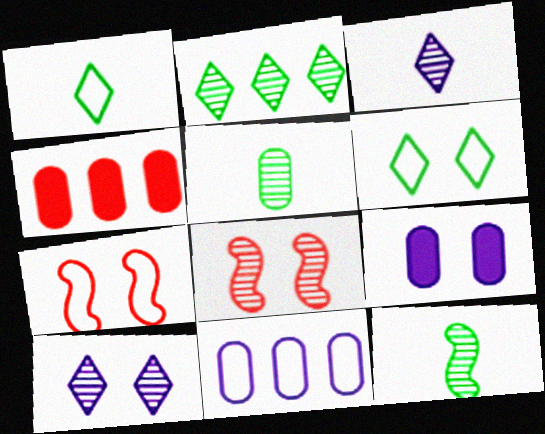[[1, 7, 11], 
[6, 8, 9]]